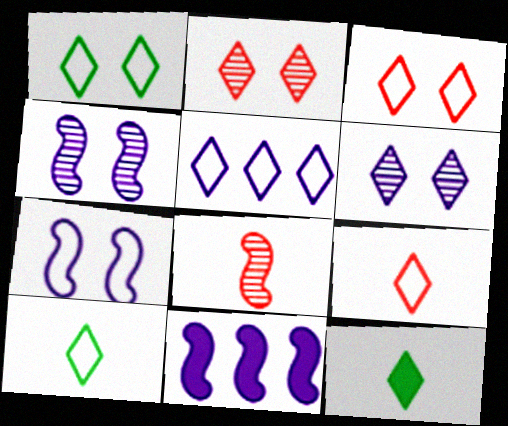[[1, 5, 9], 
[2, 5, 12], 
[3, 5, 10]]